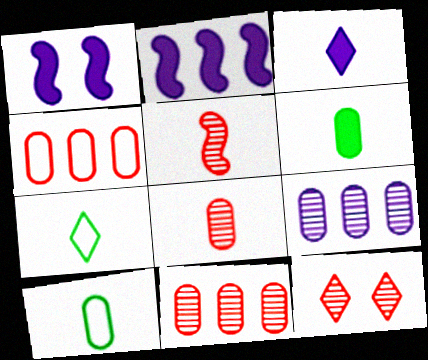[[1, 7, 11], 
[2, 10, 12], 
[3, 5, 10], 
[5, 11, 12]]